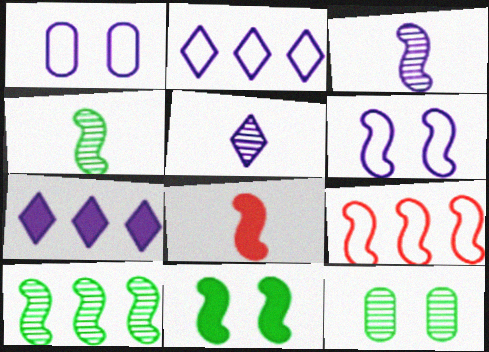[[1, 3, 7], 
[2, 8, 12], 
[3, 9, 11], 
[6, 8, 10]]